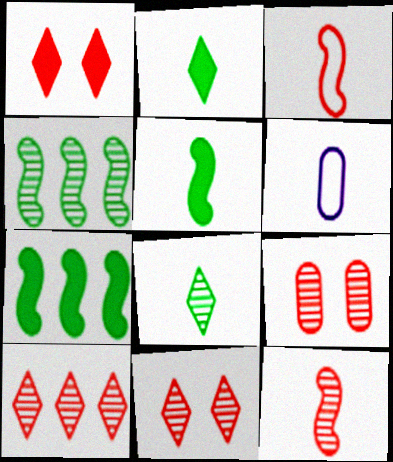[[1, 4, 6], 
[2, 6, 12], 
[6, 7, 11], 
[9, 10, 12]]